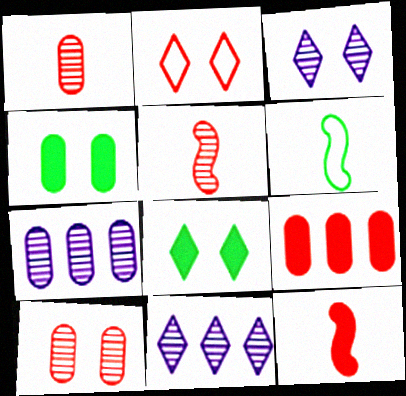[[2, 3, 8], 
[2, 5, 9], 
[3, 6, 9]]